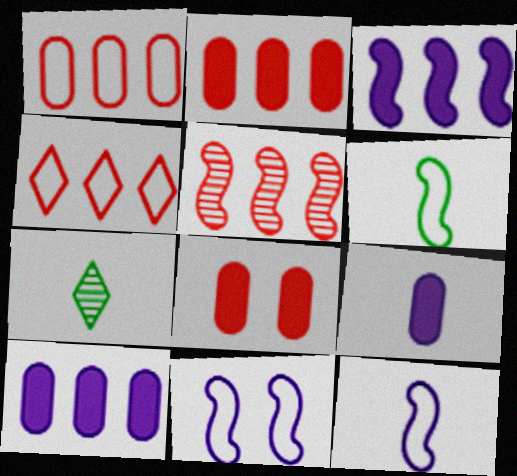[[2, 4, 5], 
[2, 7, 11]]